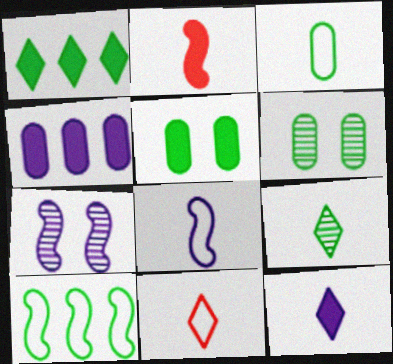[[2, 7, 10], 
[3, 8, 11], 
[5, 9, 10], 
[9, 11, 12]]